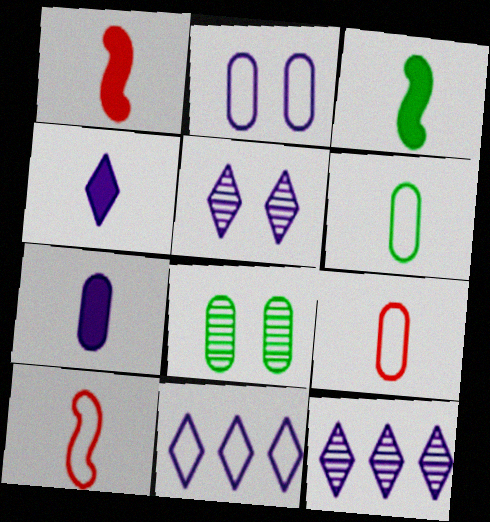[[1, 8, 11], 
[4, 5, 11]]